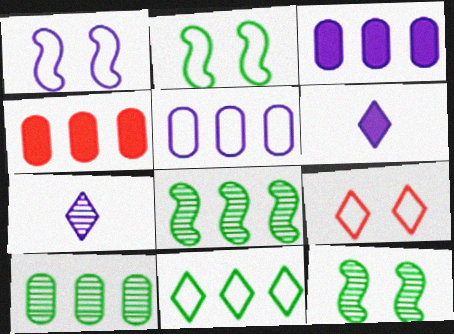[[1, 3, 7], 
[2, 4, 7], 
[4, 5, 10]]